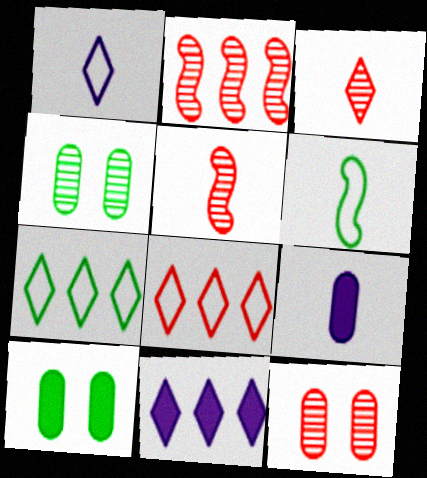[[1, 2, 10], 
[2, 3, 12], 
[3, 6, 9], 
[6, 11, 12]]